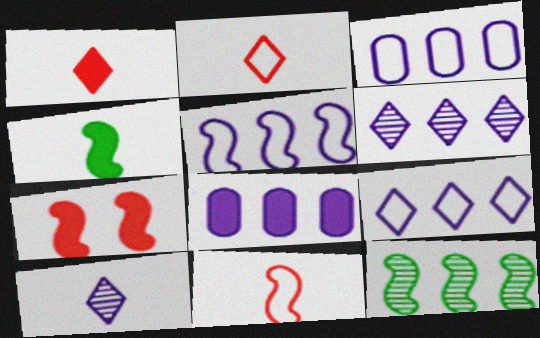[[3, 5, 9], 
[5, 6, 8]]